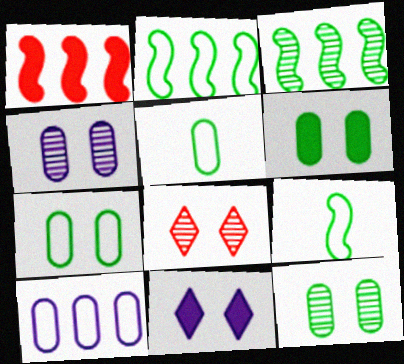[[6, 7, 12]]